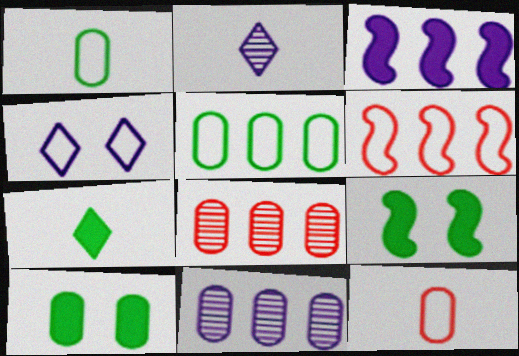[[1, 4, 6], 
[2, 6, 10], 
[10, 11, 12]]